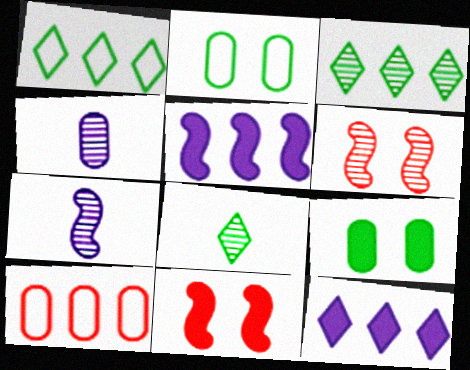[[1, 4, 11], 
[3, 4, 6], 
[3, 5, 10], 
[4, 9, 10]]